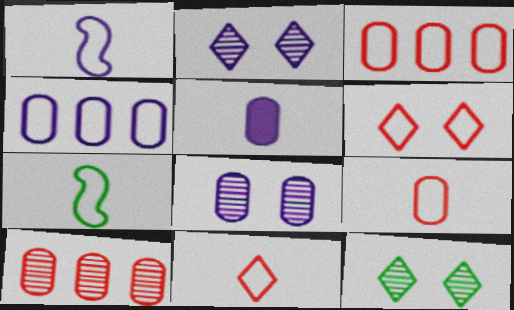[[4, 5, 8], 
[4, 6, 7]]